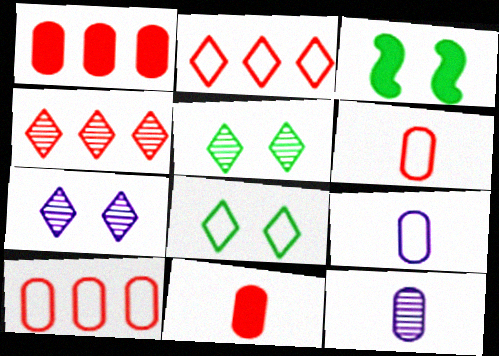[[2, 3, 12], 
[3, 4, 9]]